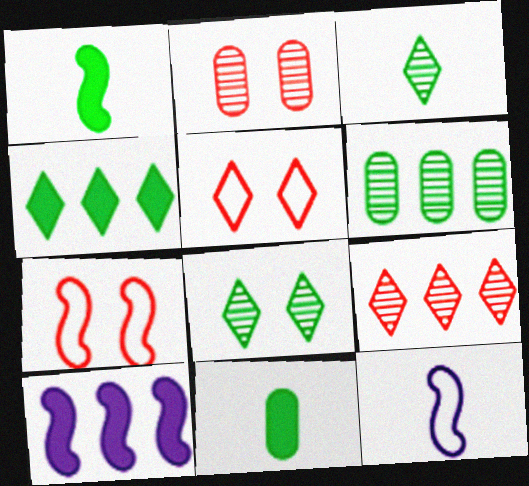[[2, 4, 12]]